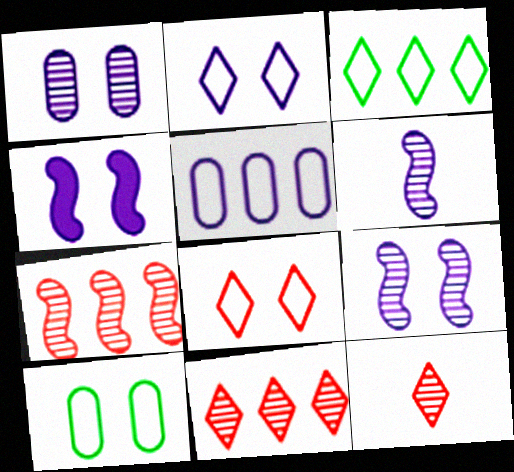[[1, 2, 4]]